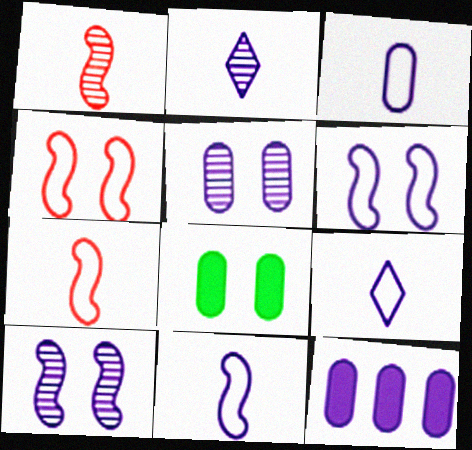[[2, 6, 12], 
[3, 5, 12], 
[3, 9, 11], 
[9, 10, 12]]